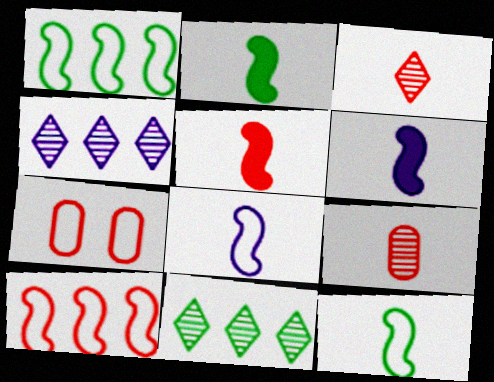[[2, 4, 7], 
[2, 5, 6], 
[6, 7, 11]]